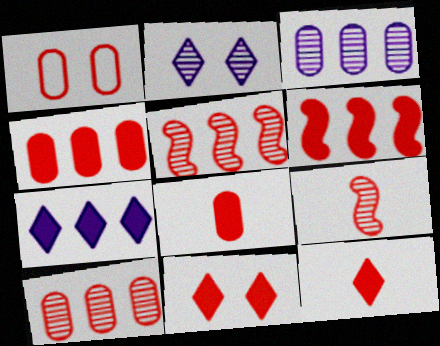[[1, 5, 12], 
[1, 8, 10], 
[6, 8, 11]]